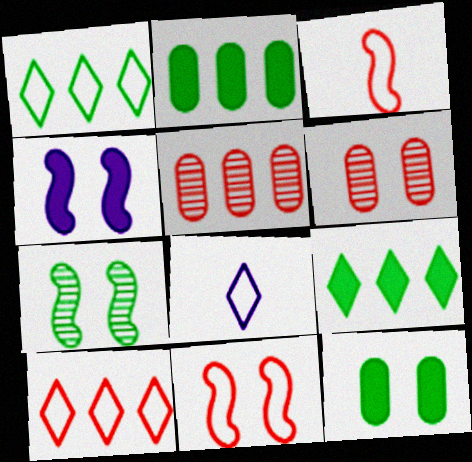[[4, 7, 11]]